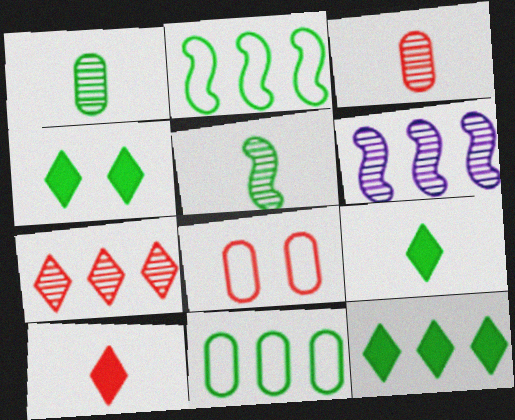[[1, 2, 4], 
[4, 5, 11], 
[4, 9, 12], 
[6, 8, 9]]